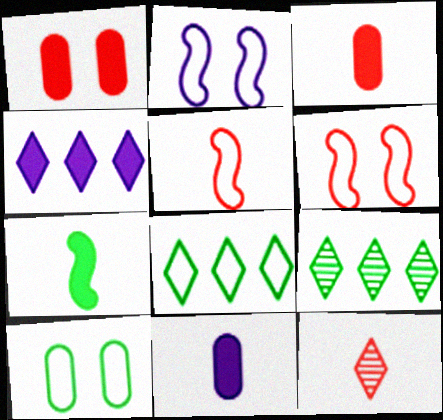[[1, 4, 7], 
[2, 3, 9], 
[3, 5, 12], 
[6, 9, 11], 
[7, 9, 10]]